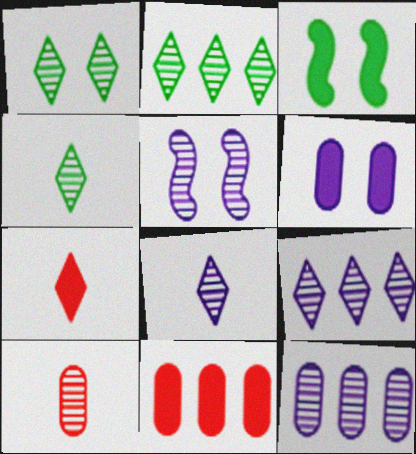[[1, 2, 4], 
[2, 5, 10], 
[5, 8, 12]]